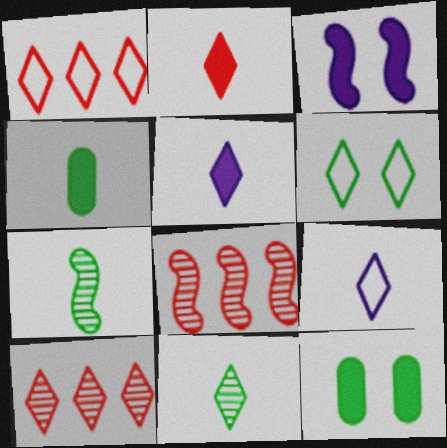[[1, 6, 9], 
[2, 9, 11], 
[5, 6, 10], 
[8, 9, 12]]